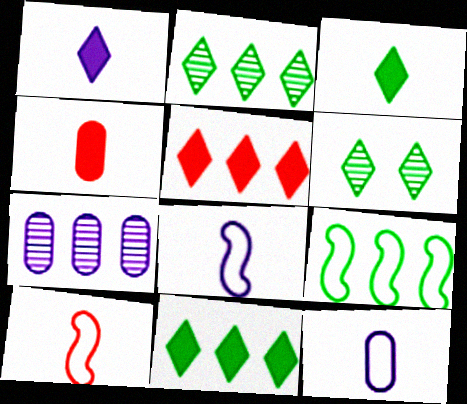[[5, 7, 9]]